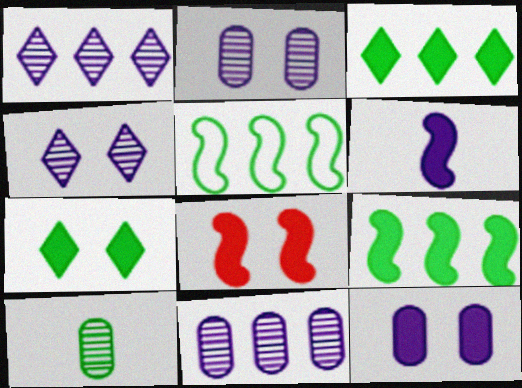[[5, 7, 10], 
[6, 8, 9], 
[7, 8, 12]]